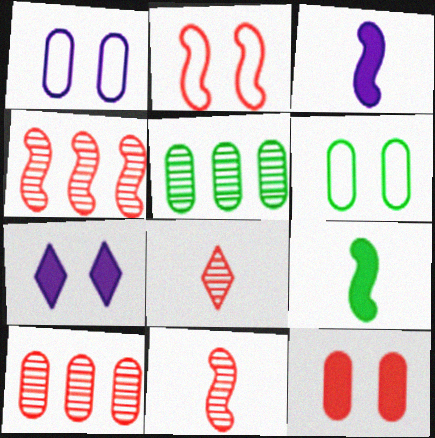[]